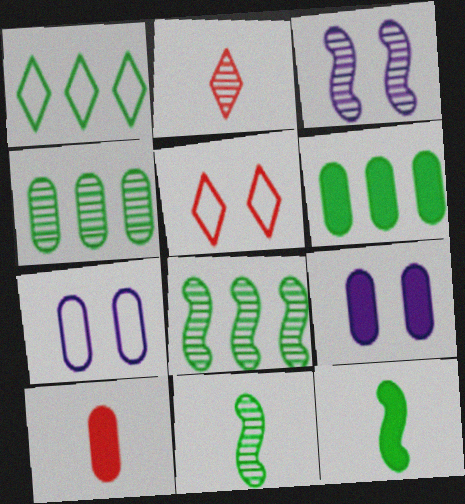[[1, 3, 10], 
[1, 6, 8], 
[2, 3, 4], 
[4, 7, 10], 
[6, 9, 10]]